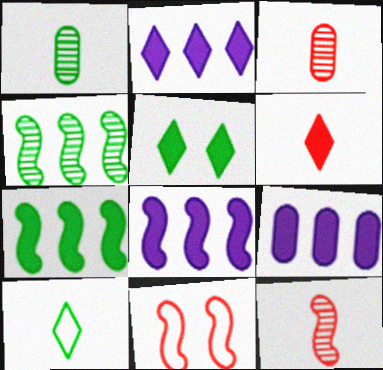[[1, 2, 11], 
[2, 5, 6], 
[2, 8, 9]]